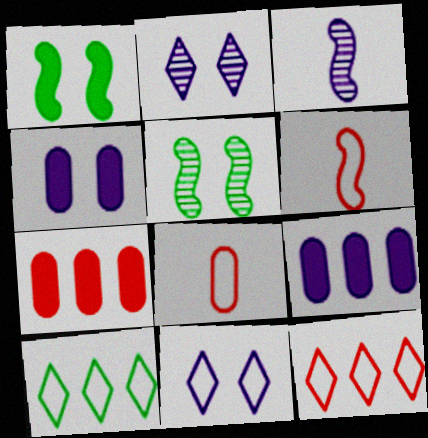[[3, 9, 11]]